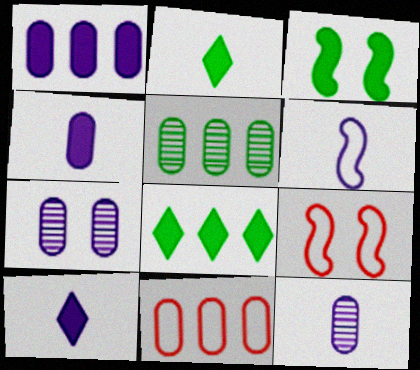[[1, 5, 11], 
[5, 9, 10], 
[6, 10, 12], 
[8, 9, 12]]